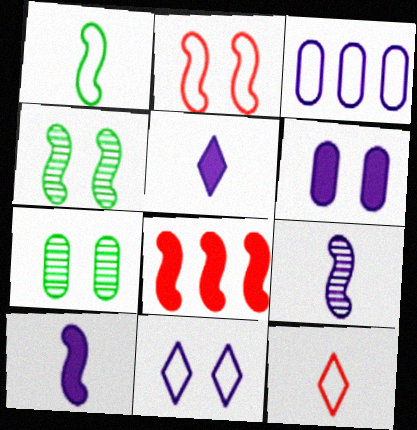[]